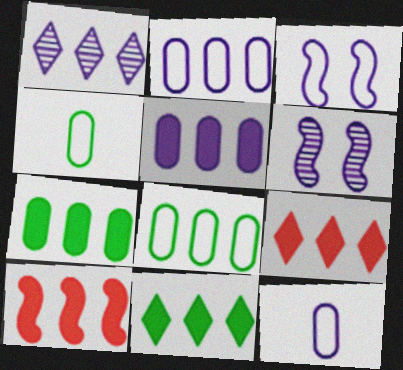[[1, 8, 10], 
[4, 6, 9], 
[5, 10, 11]]